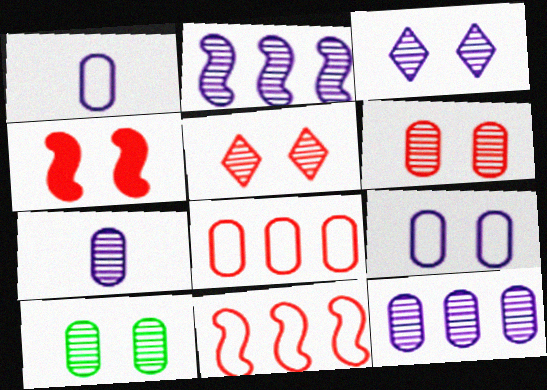[[2, 3, 7]]